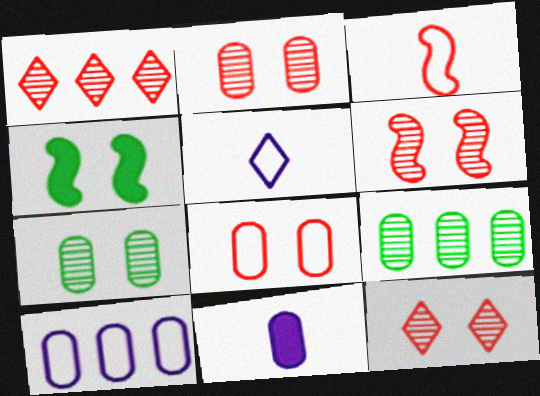[[2, 6, 12], 
[8, 9, 11]]